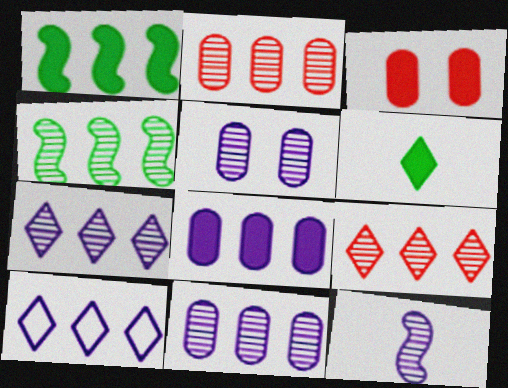[[1, 2, 10], 
[2, 4, 7], 
[4, 9, 11], 
[5, 7, 12]]